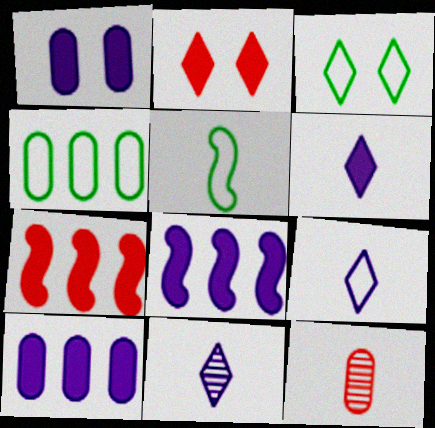[[1, 4, 12], 
[1, 6, 8], 
[3, 4, 5], 
[3, 8, 12], 
[5, 6, 12], 
[6, 9, 11]]